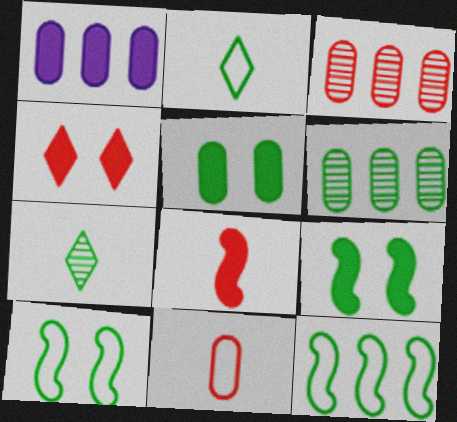[[2, 6, 9], 
[5, 7, 12]]